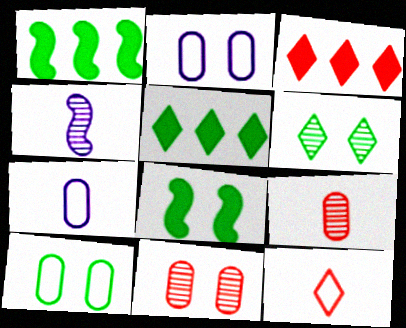[[3, 4, 10], 
[6, 8, 10]]